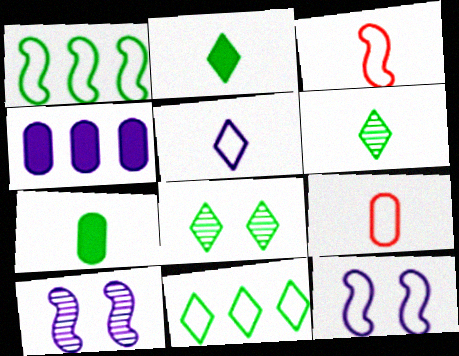[[1, 3, 12], 
[1, 7, 8], 
[2, 8, 11], 
[3, 4, 8], 
[4, 5, 10], 
[9, 11, 12]]